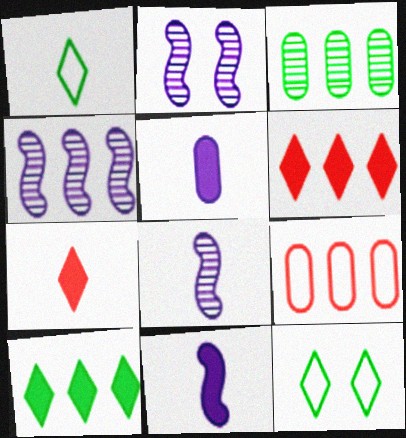[[2, 4, 8], 
[4, 9, 10]]